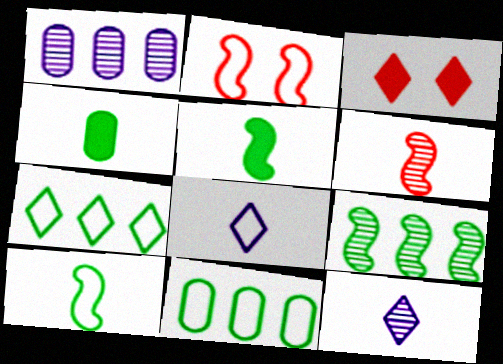[[1, 3, 10], 
[2, 8, 11], 
[3, 7, 12], 
[4, 6, 8]]